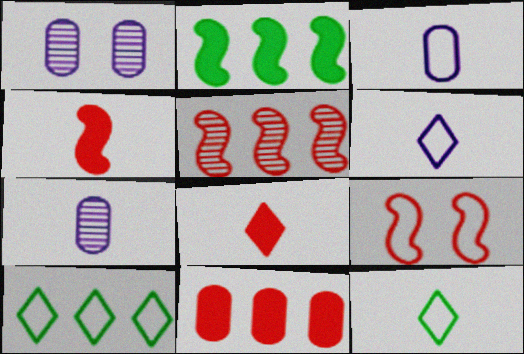[[1, 4, 10], 
[3, 9, 10], 
[4, 5, 9], 
[4, 7, 12]]